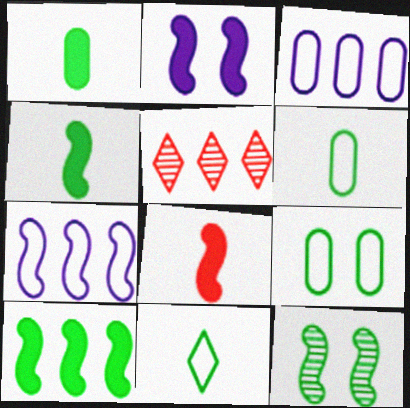[[2, 5, 6], 
[2, 8, 10], 
[3, 5, 10], 
[7, 8, 12]]